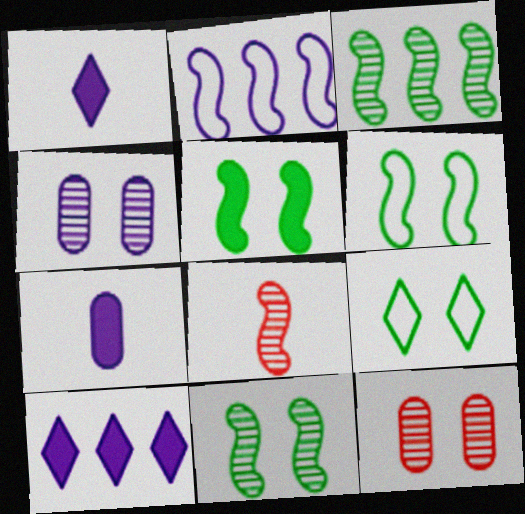[[1, 2, 4], 
[2, 5, 8], 
[5, 6, 11]]